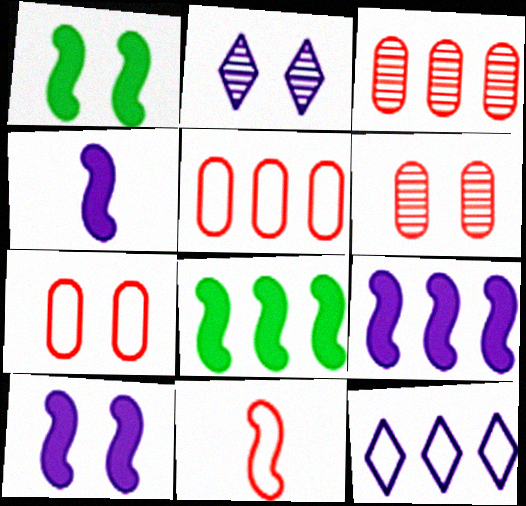[[1, 2, 7], 
[3, 8, 12], 
[4, 9, 10]]